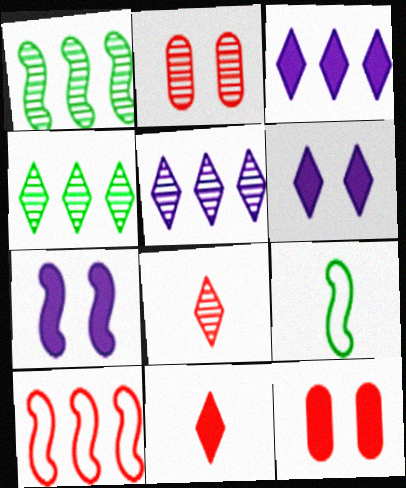[[2, 3, 9], 
[2, 10, 11], 
[5, 9, 12], 
[8, 10, 12]]